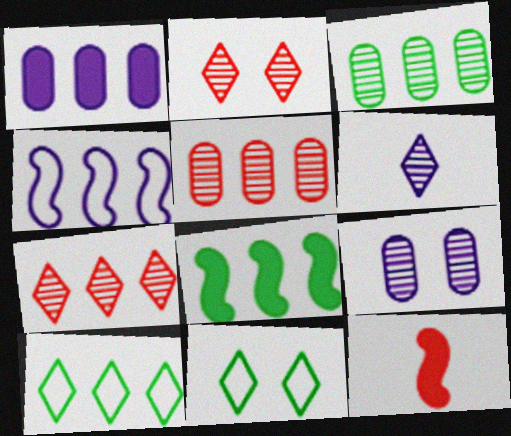[[3, 8, 10], 
[9, 10, 12]]